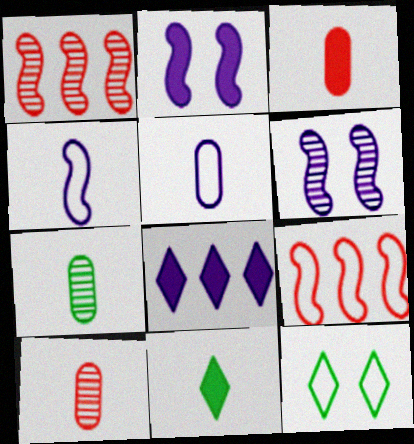[[3, 5, 7], 
[4, 10, 11], 
[5, 6, 8], 
[5, 9, 12]]